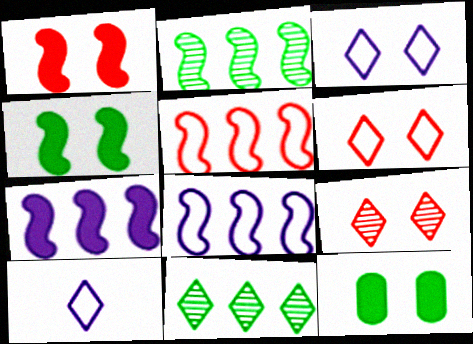[[2, 5, 7]]